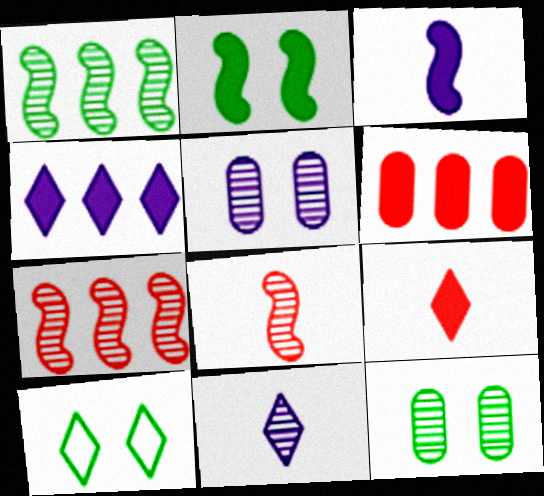[[2, 10, 12], 
[7, 11, 12]]